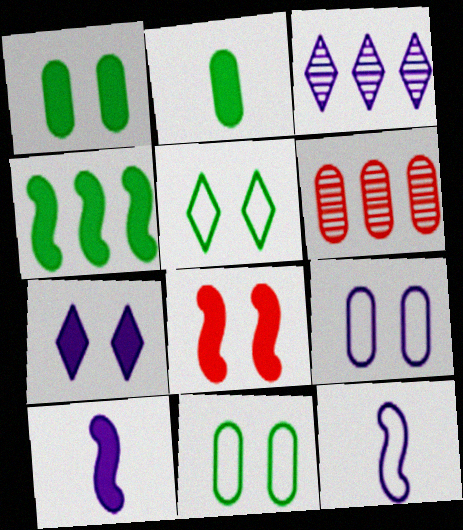[[1, 7, 8], 
[2, 6, 9], 
[3, 9, 10], 
[4, 8, 10], 
[5, 6, 10]]